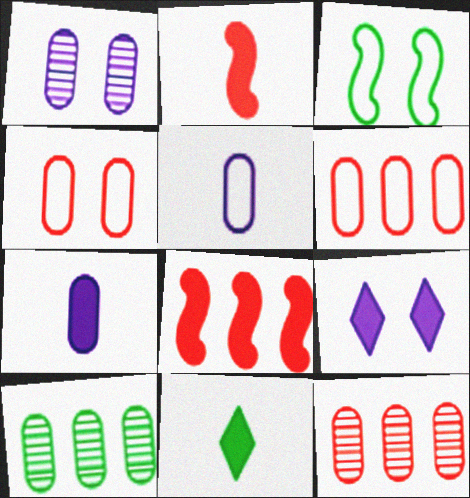[[2, 7, 11], 
[3, 10, 11], 
[4, 7, 10]]